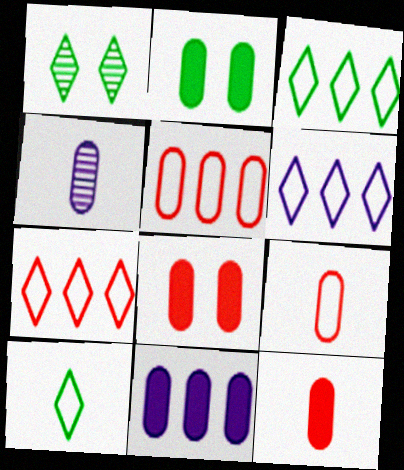[[2, 4, 5], 
[2, 11, 12], 
[3, 6, 7]]